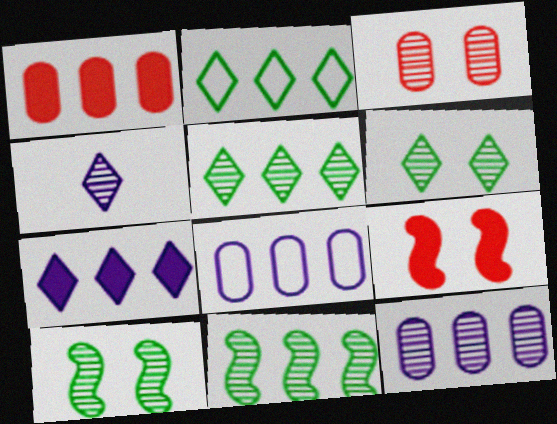[[3, 4, 11]]